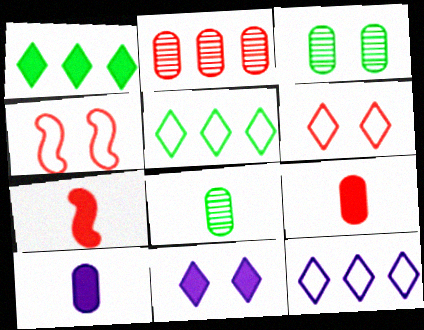[[2, 6, 7], 
[3, 4, 11], 
[3, 7, 12]]